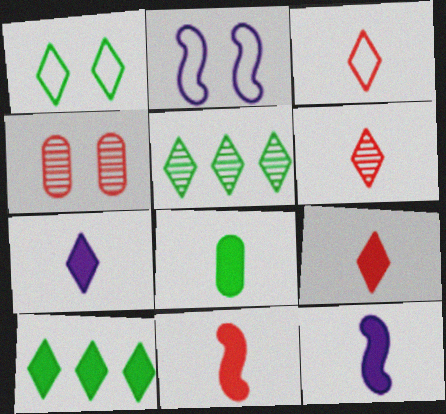[[3, 6, 9], 
[7, 8, 11], 
[8, 9, 12]]